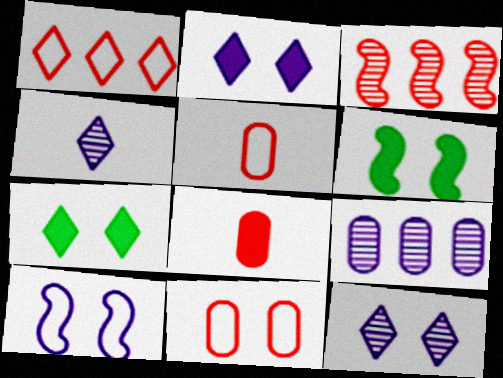[[1, 4, 7], 
[6, 11, 12]]